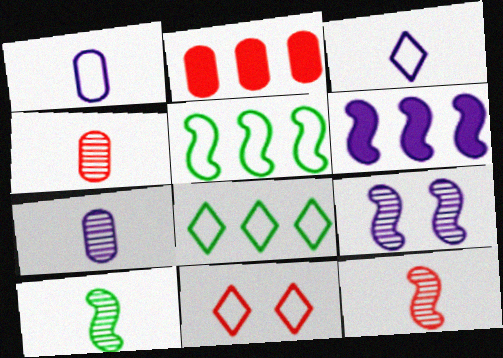[[1, 5, 11], 
[2, 11, 12], 
[3, 8, 11]]